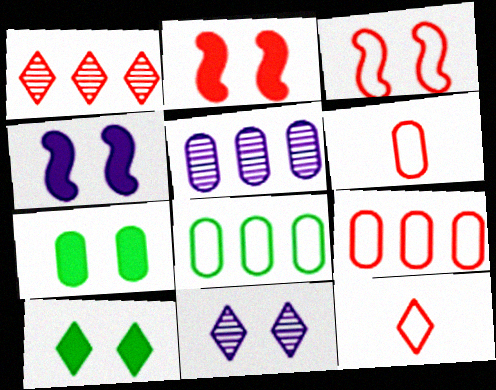[[1, 2, 6], 
[3, 7, 11], 
[3, 9, 12], 
[5, 6, 7]]